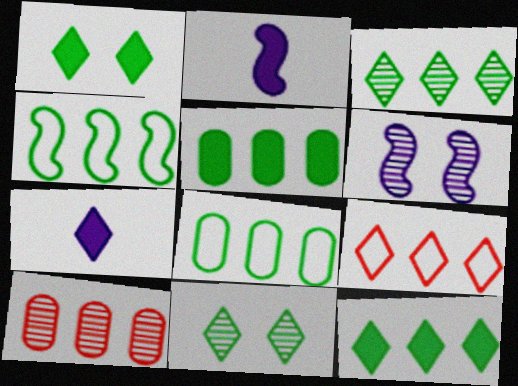[[3, 4, 5], 
[7, 9, 11]]